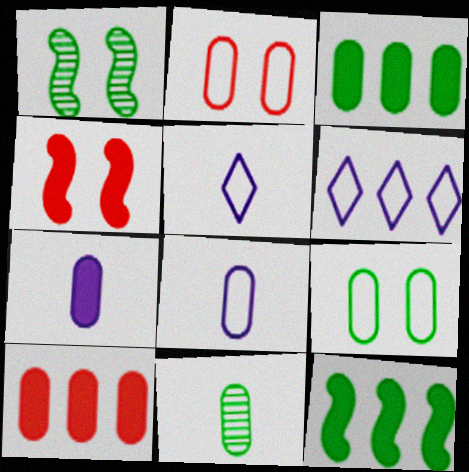[[1, 5, 10], 
[3, 9, 11], 
[4, 6, 11]]